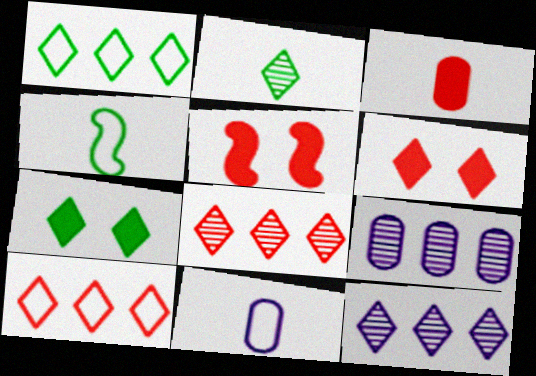[[1, 2, 7], 
[4, 6, 9]]